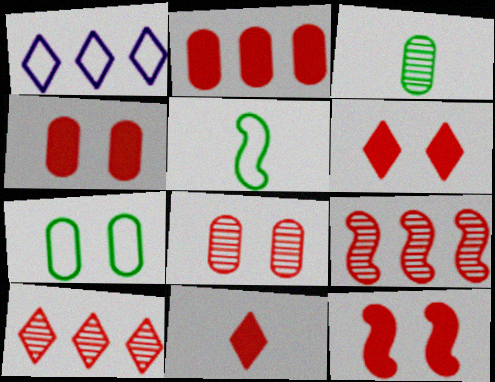[[1, 3, 12], 
[2, 11, 12], 
[4, 6, 12]]